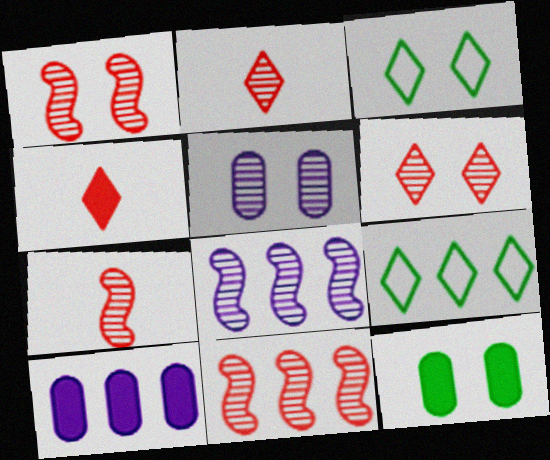[[1, 7, 11], 
[3, 7, 10], 
[9, 10, 11]]